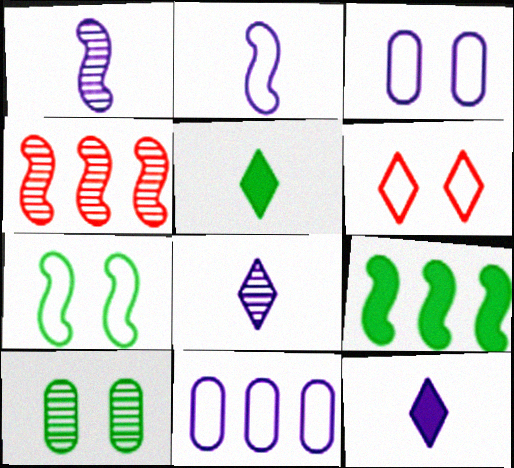[[3, 4, 5], 
[3, 6, 7], 
[4, 8, 10]]